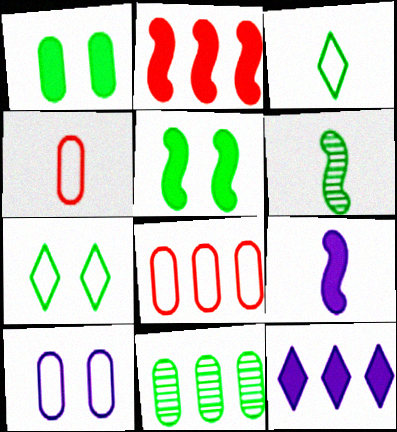[[2, 5, 9], 
[3, 5, 11]]